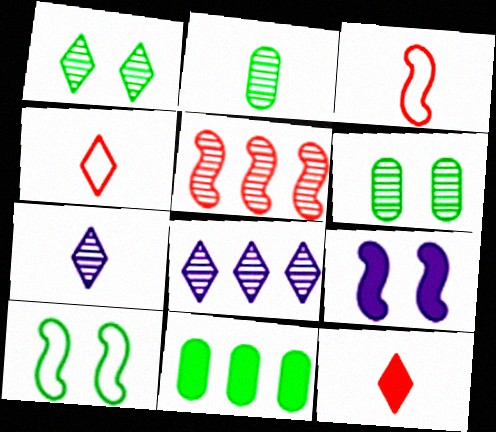[[5, 6, 7], 
[9, 11, 12]]